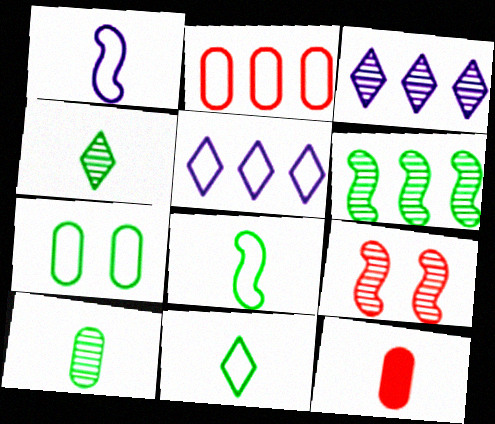[[1, 4, 12], 
[3, 9, 10]]